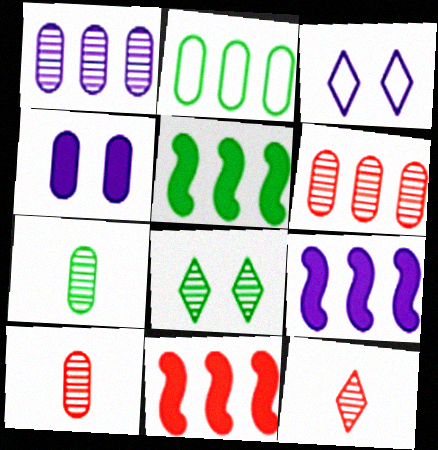[[2, 4, 10], 
[3, 5, 10], 
[3, 7, 11], 
[5, 9, 11]]